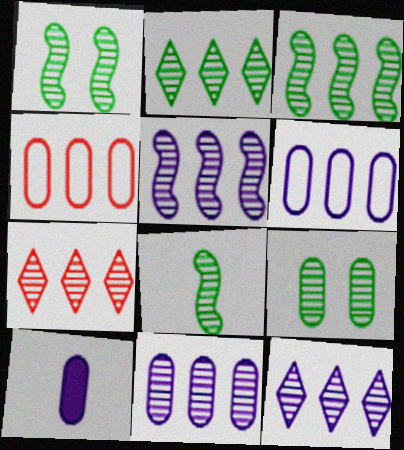[[1, 3, 8], 
[2, 7, 12], 
[2, 8, 9], 
[3, 7, 11], 
[4, 9, 10], 
[5, 11, 12]]